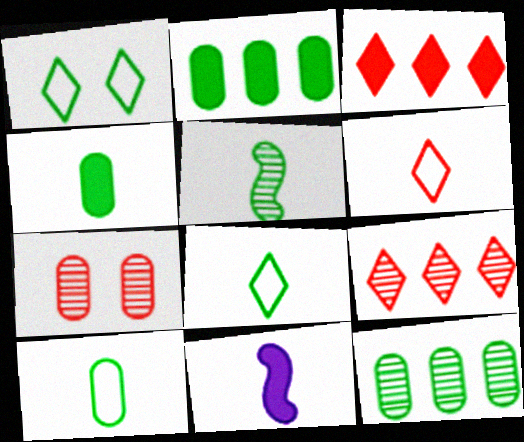[[1, 2, 5], 
[4, 5, 8]]